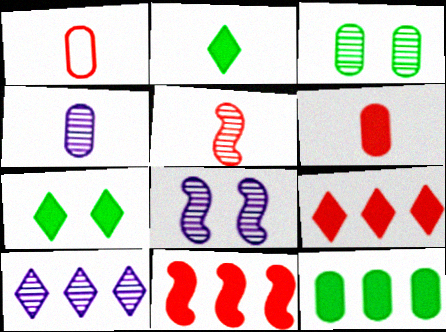[[3, 5, 10], 
[4, 8, 10]]